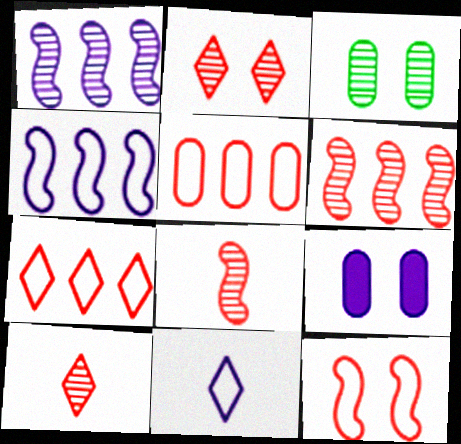[[1, 3, 10], 
[1, 9, 11]]